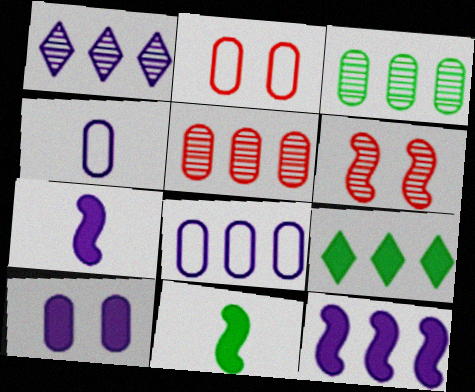[[1, 2, 11], 
[1, 8, 12], 
[4, 6, 9]]